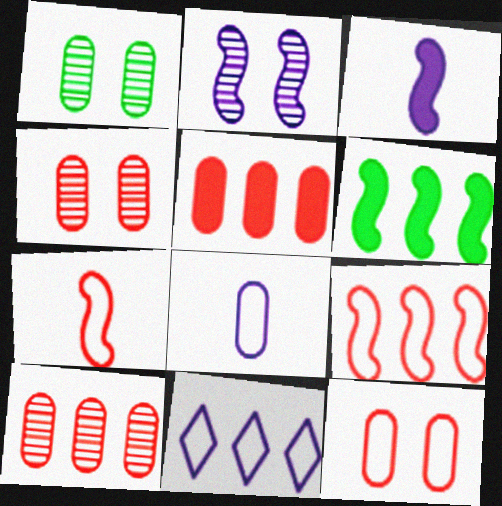[[1, 5, 8], 
[2, 6, 7], 
[6, 10, 11]]